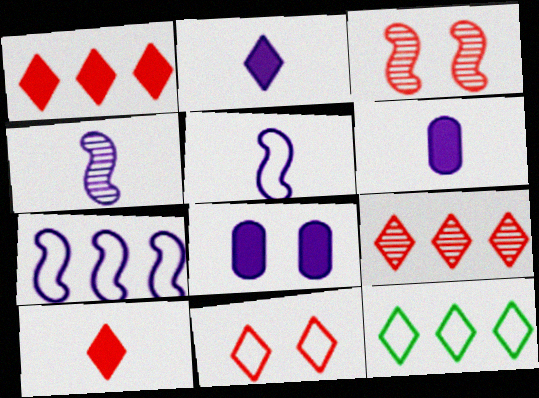[[3, 6, 12], 
[9, 10, 11]]